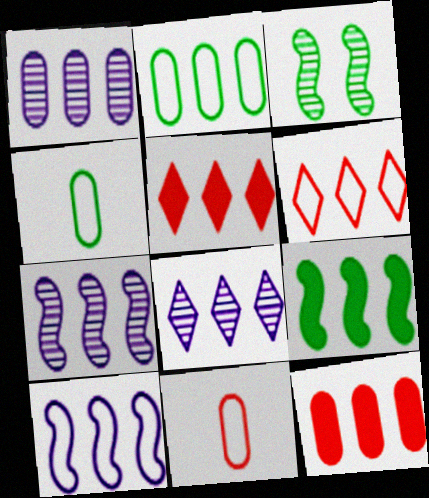[[1, 2, 12], 
[1, 6, 9], 
[1, 7, 8], 
[2, 5, 7], 
[2, 6, 10]]